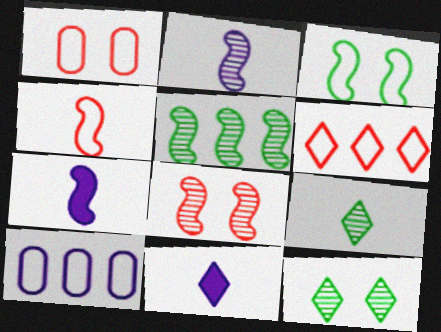[[1, 4, 6], 
[1, 5, 11], 
[2, 5, 8], 
[6, 11, 12]]